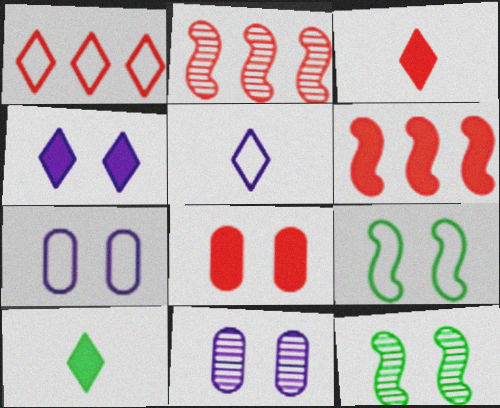[[2, 7, 10], 
[3, 6, 8]]